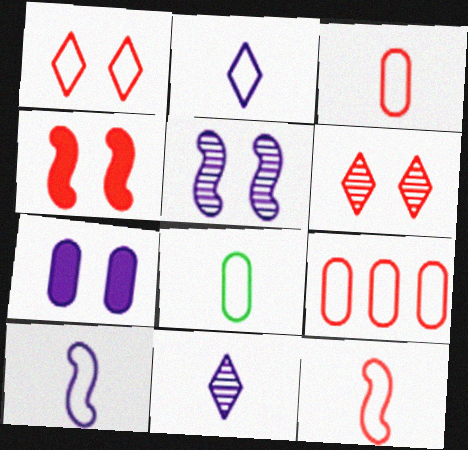[[1, 9, 12], 
[2, 8, 12]]